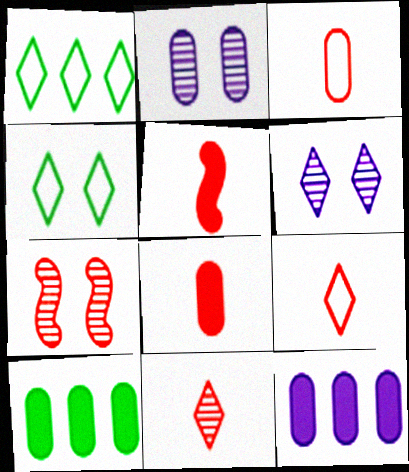[[1, 2, 5], 
[2, 3, 10], 
[3, 5, 11]]